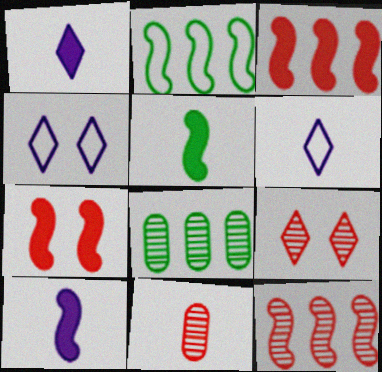[[5, 6, 11], 
[6, 7, 8], 
[9, 11, 12]]